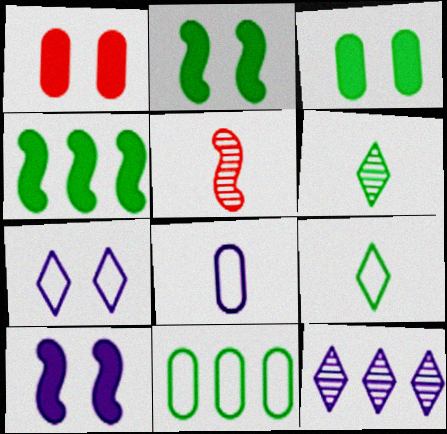[[2, 6, 11], 
[8, 10, 12]]